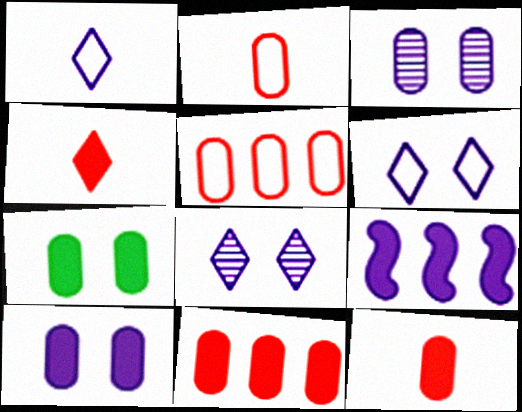[[1, 3, 9], 
[4, 7, 9]]